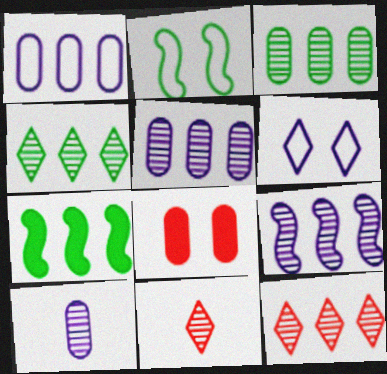[[1, 7, 12], 
[3, 9, 12]]